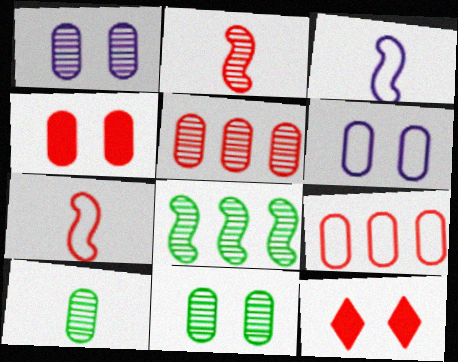[[1, 5, 10], 
[2, 9, 12], 
[4, 6, 11], 
[5, 7, 12]]